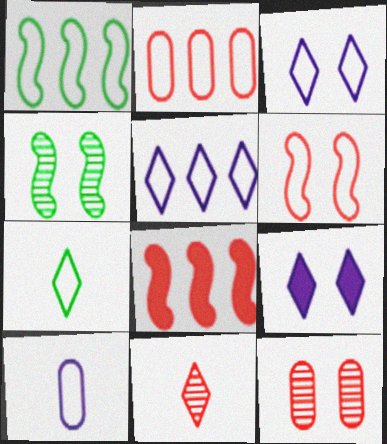[[1, 2, 5]]